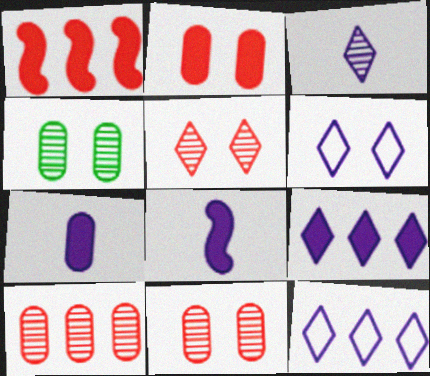[[3, 6, 9]]